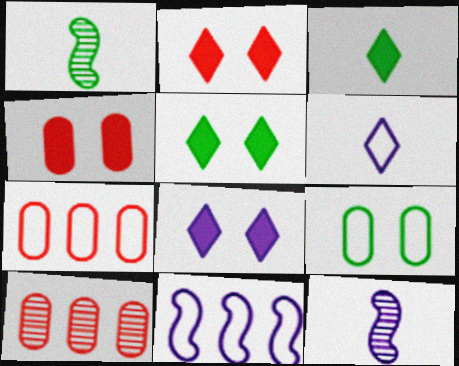[[1, 7, 8], 
[2, 5, 8], 
[5, 7, 12]]